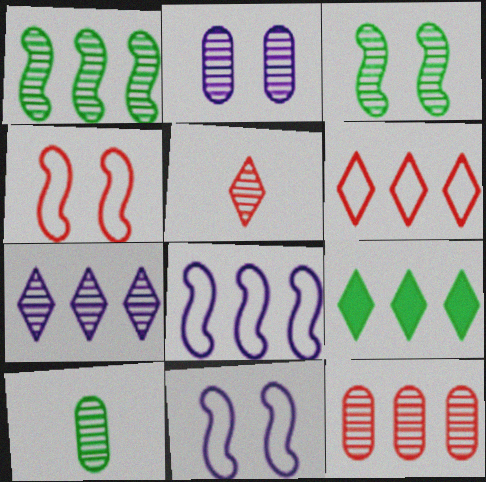[[1, 2, 5], 
[1, 7, 12], 
[2, 10, 12], 
[6, 7, 9], 
[8, 9, 12]]